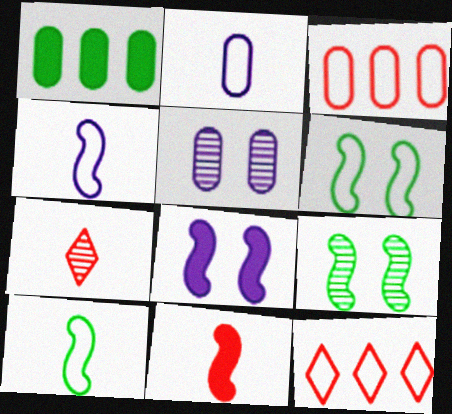[[2, 6, 12]]